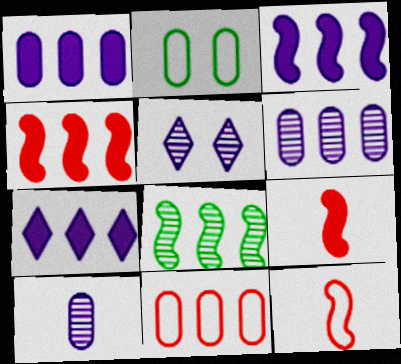[[1, 3, 7], 
[7, 8, 11]]